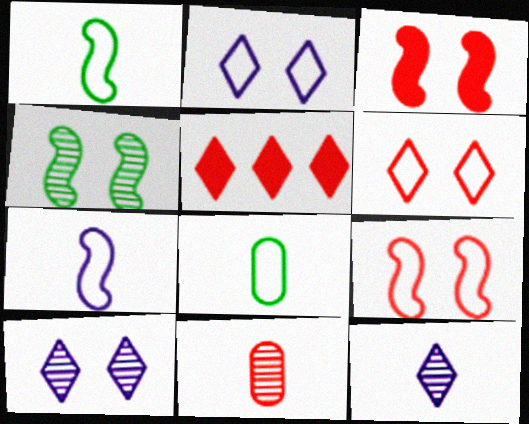[[5, 9, 11]]